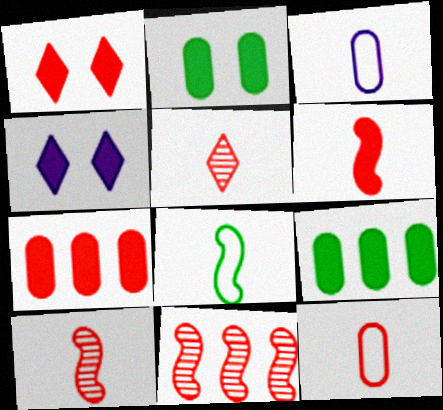[[1, 6, 7], 
[1, 11, 12], 
[4, 6, 9], 
[5, 6, 12]]